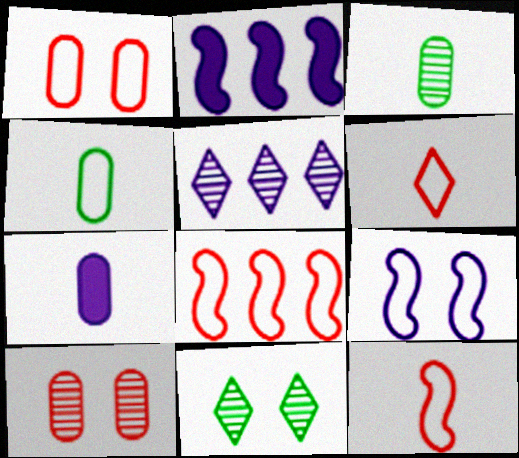[[1, 6, 8], 
[5, 7, 9], 
[7, 8, 11]]